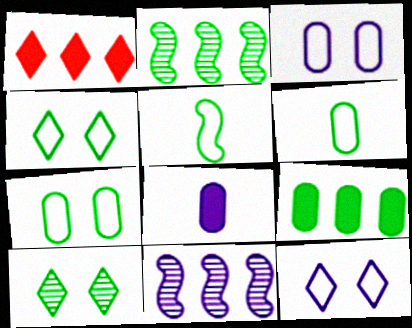[[5, 9, 10], 
[8, 11, 12]]